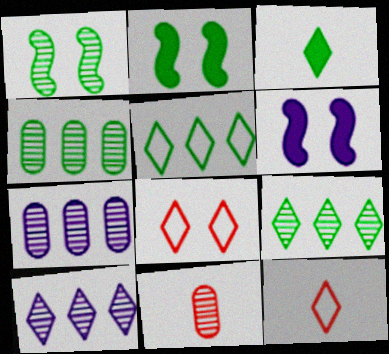[[1, 10, 11], 
[2, 7, 12], 
[3, 8, 10], 
[4, 6, 12], 
[5, 6, 11]]